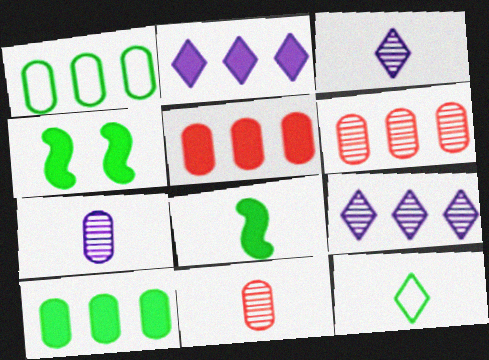[]